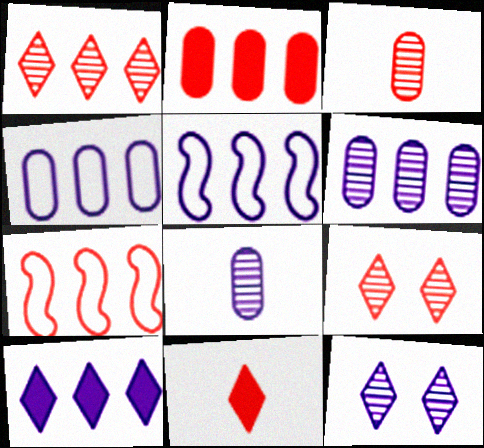[[1, 2, 7], 
[5, 6, 10]]